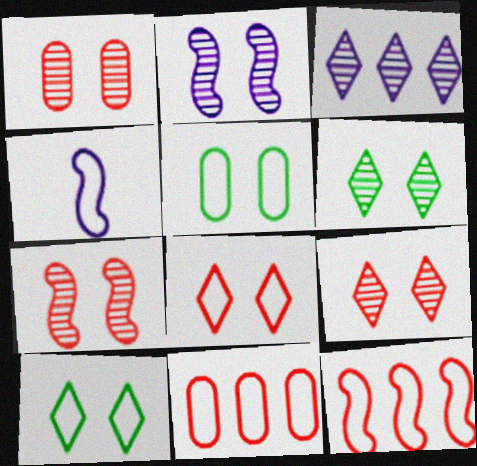[[1, 2, 6], 
[1, 7, 9], 
[4, 10, 11]]